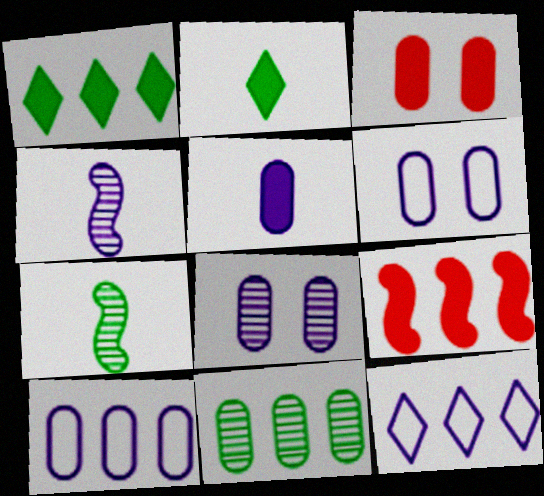[[3, 7, 12], 
[5, 8, 10], 
[9, 11, 12]]